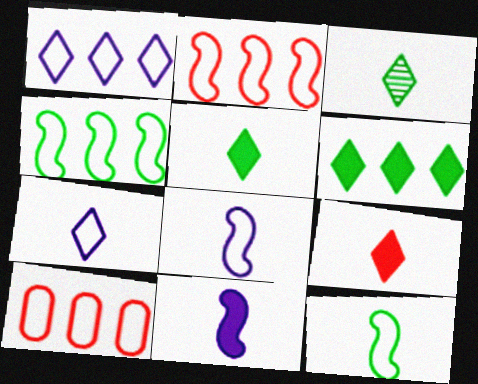[[1, 4, 10], 
[3, 7, 9]]